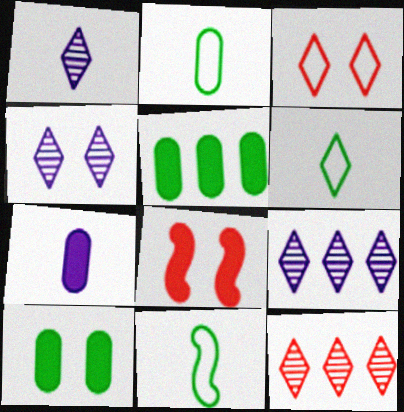[[1, 4, 9], 
[2, 6, 11], 
[2, 8, 9]]